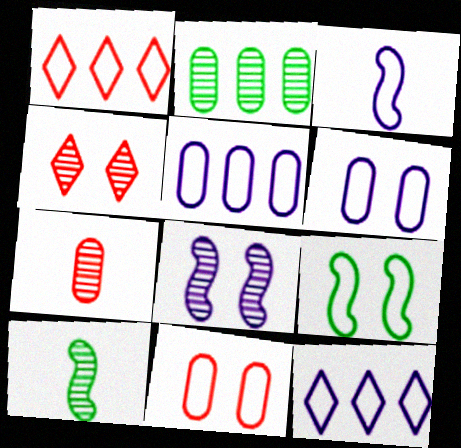[[3, 6, 12]]